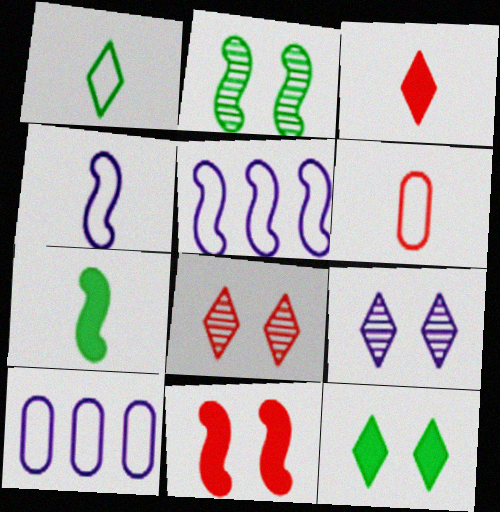[[1, 4, 6], 
[2, 3, 10], 
[7, 8, 10]]